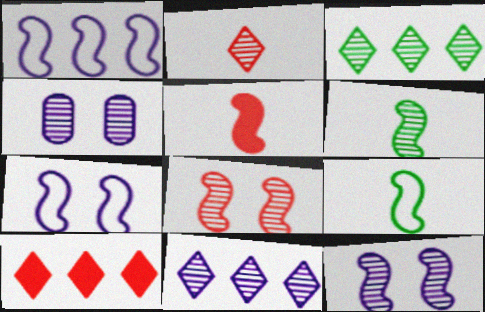[[4, 9, 10]]